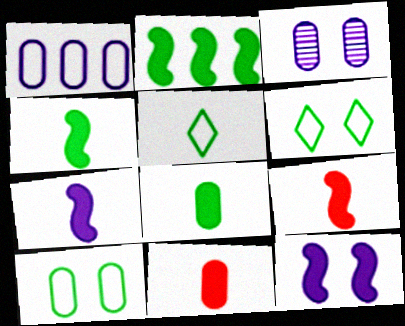[[2, 9, 12], 
[4, 7, 9]]